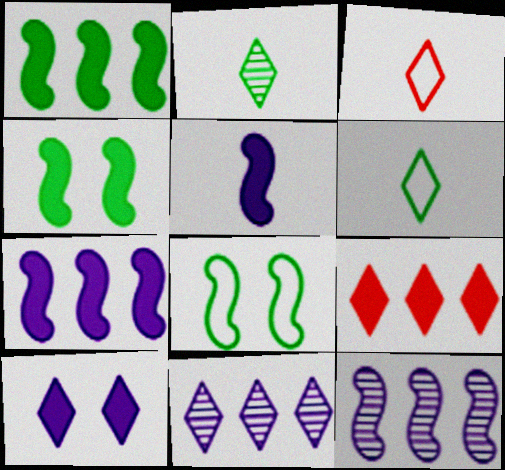[]